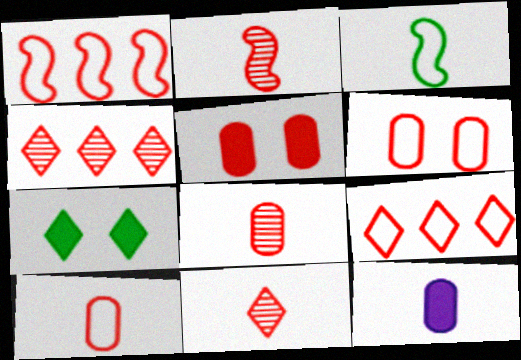[[1, 5, 11], 
[2, 5, 9], 
[2, 8, 11], 
[3, 11, 12]]